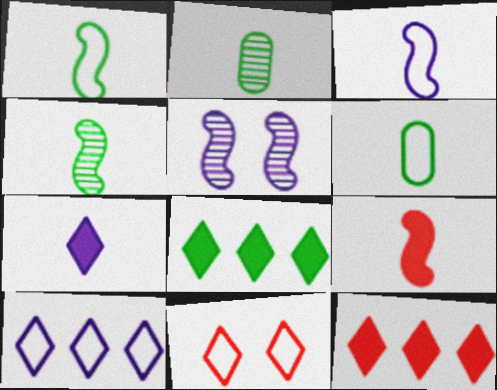[[3, 4, 9], 
[5, 6, 12]]